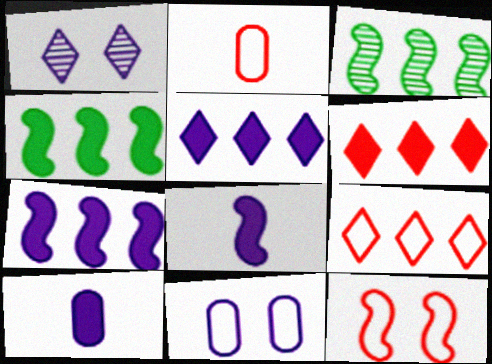[[1, 2, 4], 
[2, 9, 12], 
[3, 8, 12]]